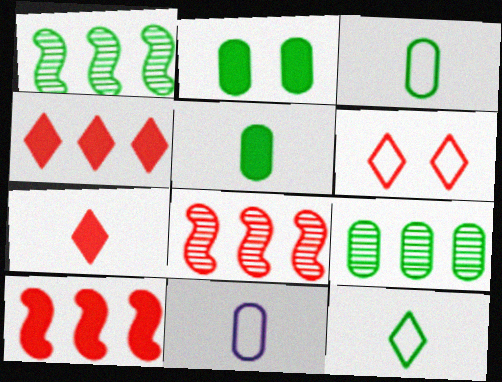[[1, 2, 12], 
[2, 3, 9]]